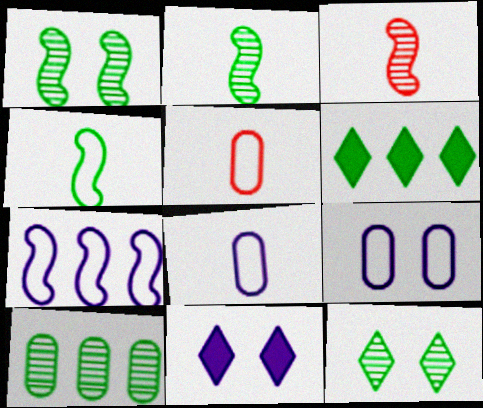[[2, 10, 12], 
[3, 6, 9]]